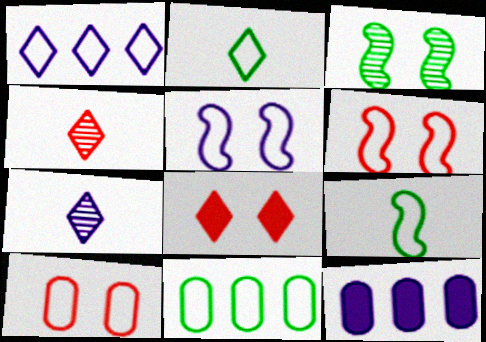[[1, 9, 10], 
[5, 7, 12]]